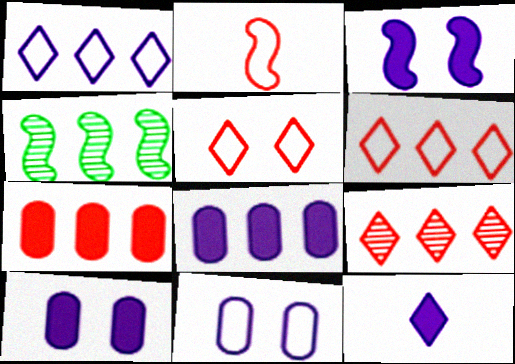[[1, 4, 7], 
[2, 3, 4], 
[3, 8, 12], 
[4, 6, 8]]